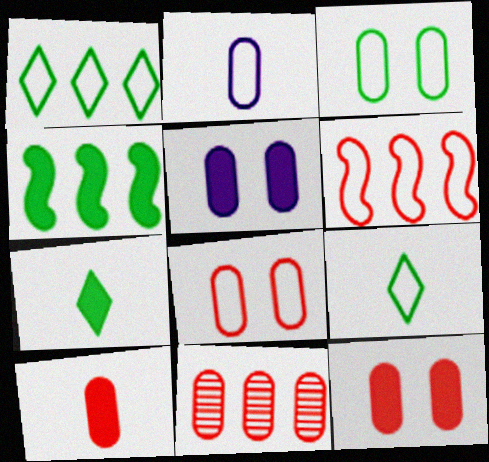[[8, 10, 11]]